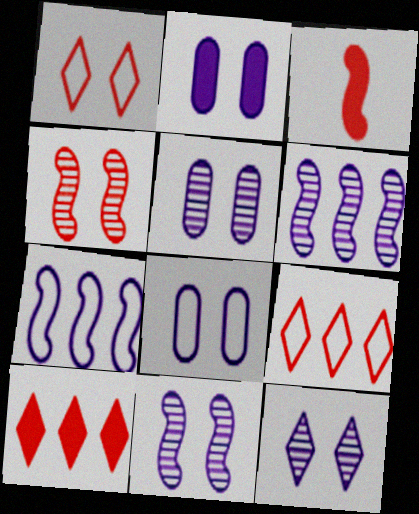[[2, 5, 8], 
[5, 11, 12]]